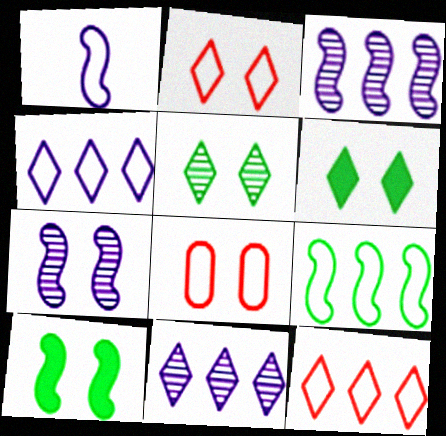[[6, 7, 8]]